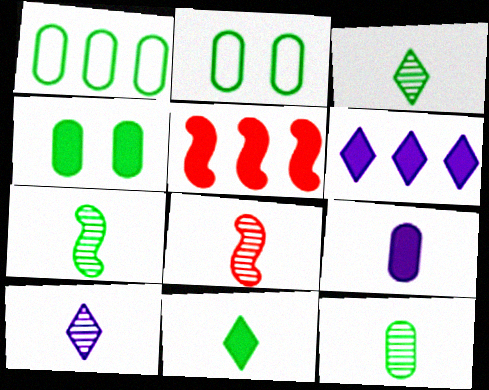[[1, 4, 12], 
[2, 5, 10], 
[2, 6, 8], 
[3, 7, 12], 
[8, 10, 12]]